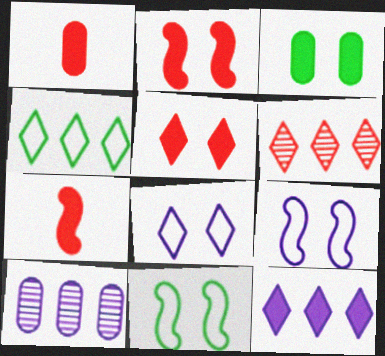[[3, 7, 12], 
[4, 6, 12]]